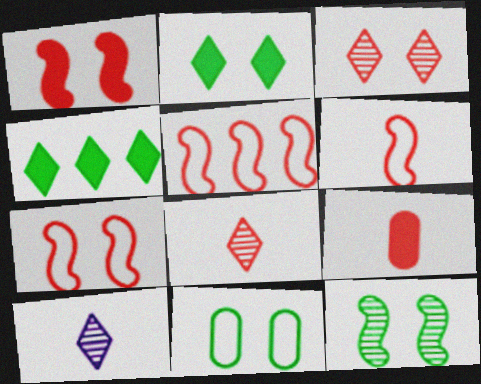[[2, 11, 12], 
[3, 5, 9], 
[5, 6, 7], 
[6, 8, 9]]